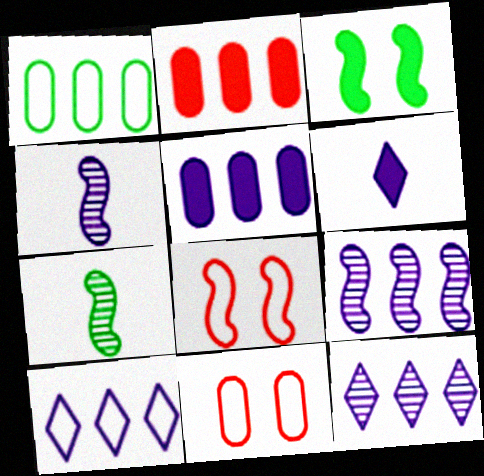[[2, 3, 6], 
[5, 9, 10]]